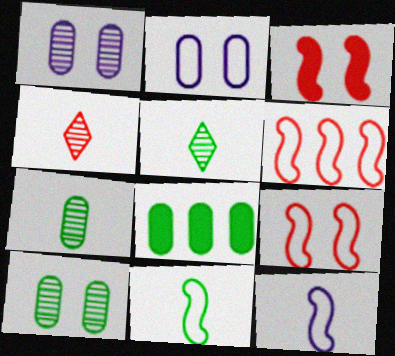[]